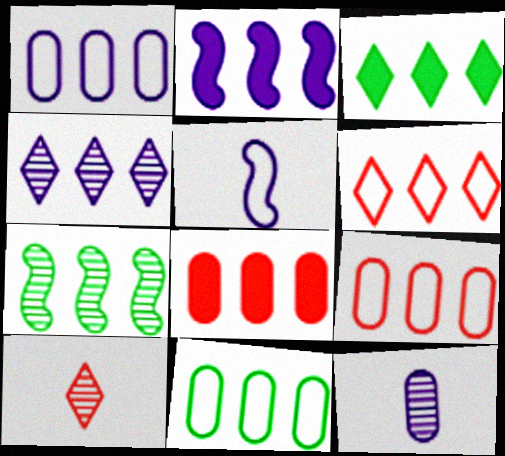[[1, 2, 4], 
[1, 9, 11], 
[2, 3, 8], 
[3, 4, 6], 
[3, 7, 11]]